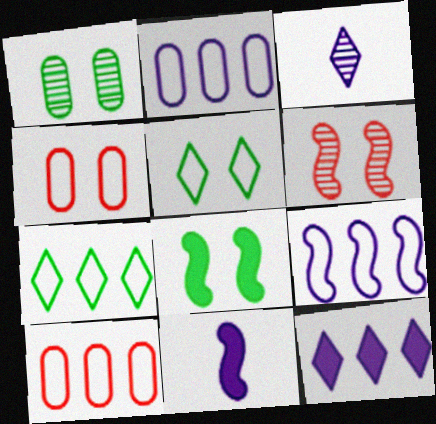[[1, 5, 8], 
[3, 8, 10], 
[7, 9, 10]]